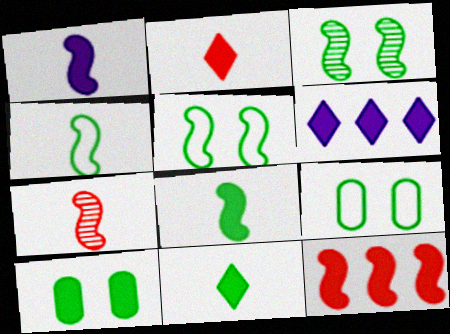[[1, 4, 7], 
[6, 7, 9]]